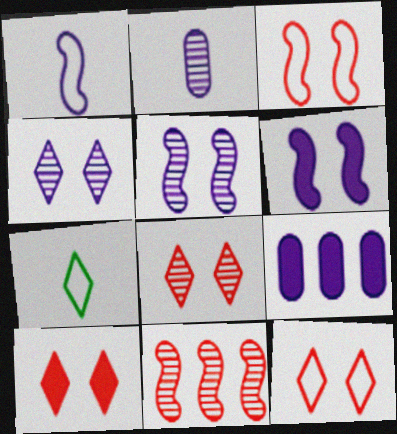[[1, 4, 9], 
[8, 10, 12]]